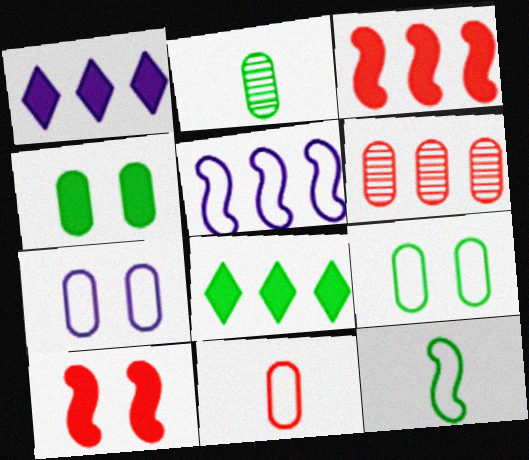[[5, 6, 8]]